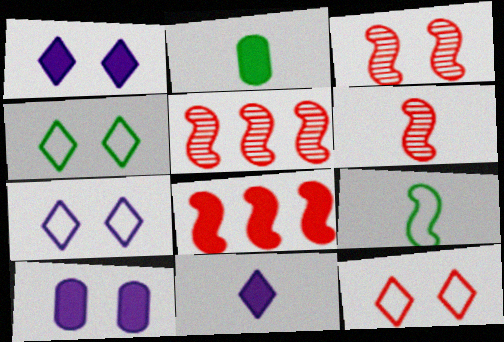[[1, 2, 8], 
[2, 5, 7], 
[3, 4, 10], 
[3, 5, 6], 
[4, 7, 12]]